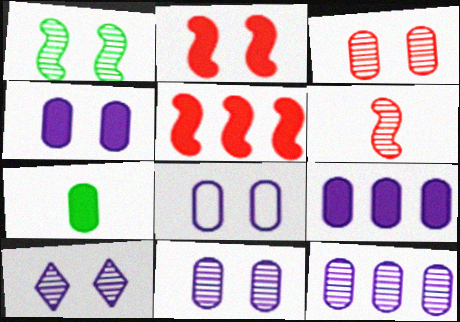[[1, 3, 10], 
[4, 8, 11]]